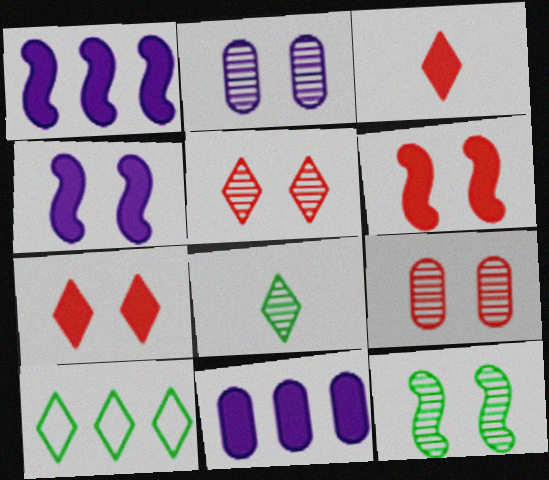[[2, 5, 12]]